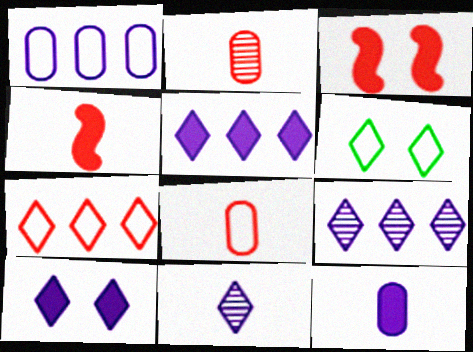[[2, 3, 7]]